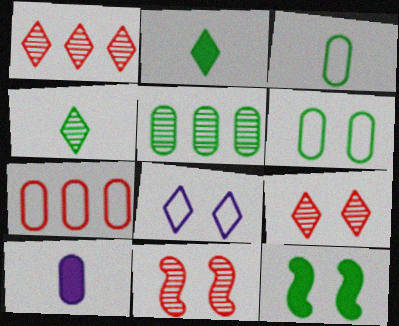[[1, 2, 8]]